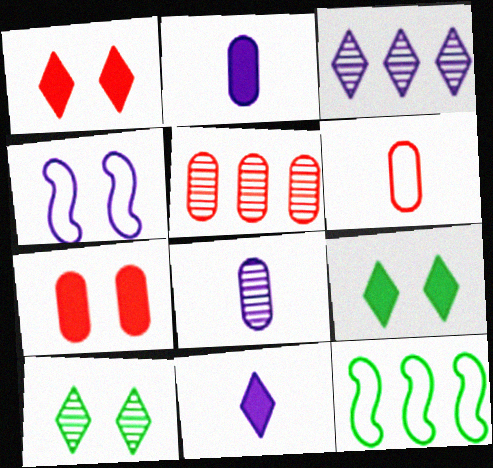[[1, 8, 12], 
[2, 3, 4], 
[4, 7, 10], 
[5, 6, 7]]